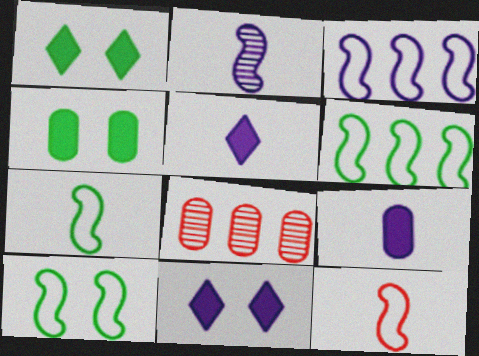[[3, 10, 12], 
[5, 8, 10], 
[6, 7, 10], 
[7, 8, 11]]